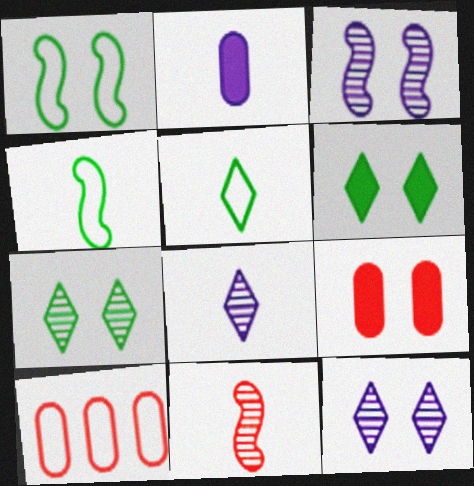[[1, 9, 12], 
[2, 5, 11]]